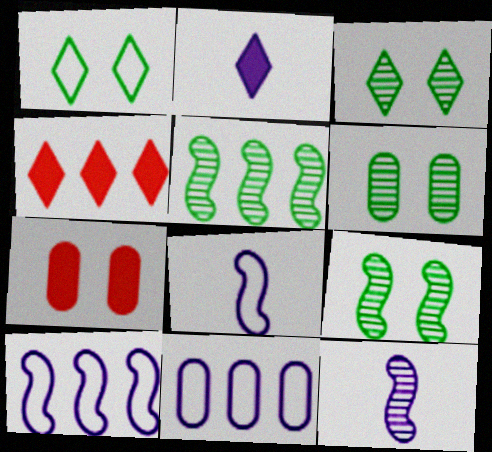[[3, 6, 9], 
[4, 5, 11], 
[4, 6, 8]]